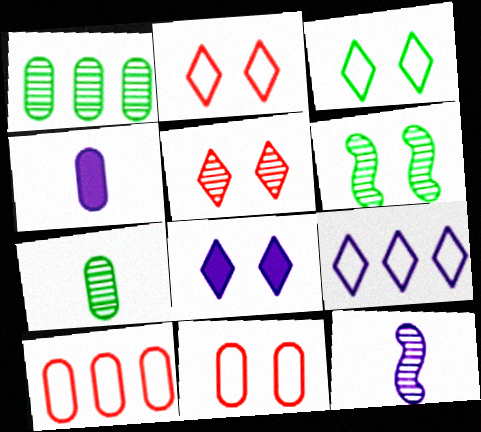[[1, 4, 11], 
[1, 5, 12], 
[3, 5, 8], 
[6, 8, 11]]